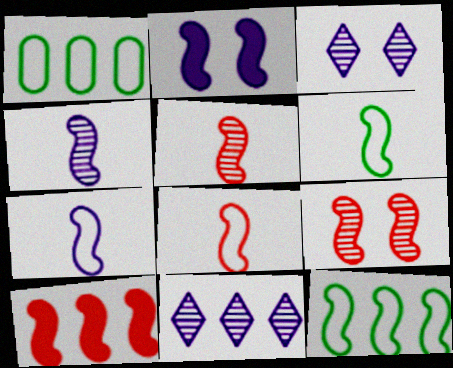[[1, 10, 11], 
[2, 5, 12], 
[6, 7, 8], 
[8, 9, 10]]